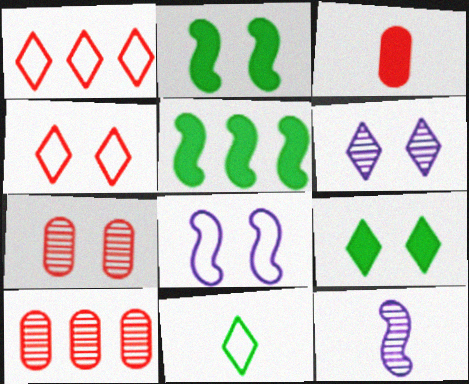[[3, 11, 12], 
[4, 6, 9], 
[7, 8, 9]]